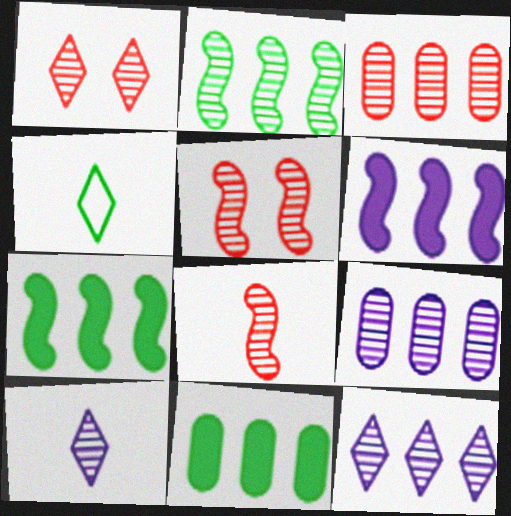[[1, 3, 8], 
[2, 3, 12]]